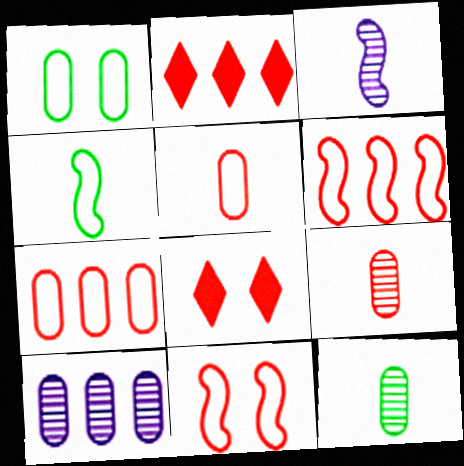[[1, 2, 3], 
[2, 9, 11], 
[4, 8, 10], 
[6, 8, 9]]